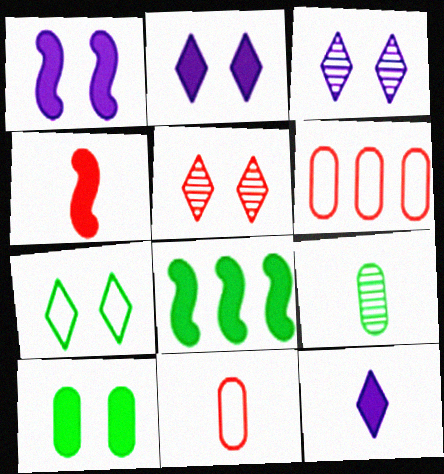[[1, 4, 8], 
[2, 5, 7], 
[3, 8, 11], 
[4, 5, 6], 
[7, 8, 9]]